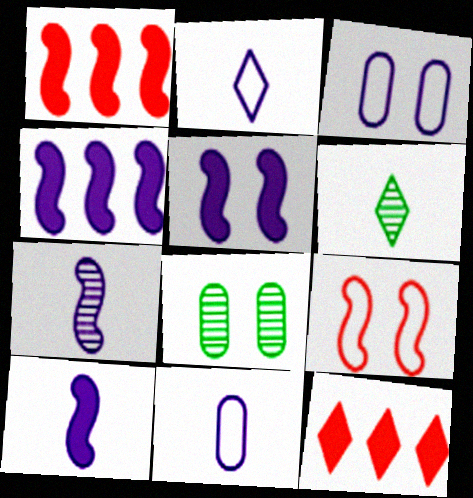[[1, 2, 8], 
[1, 3, 6], 
[4, 5, 10]]